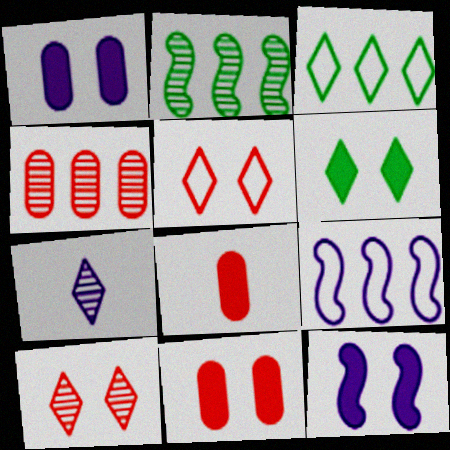[[1, 7, 9], 
[6, 11, 12]]